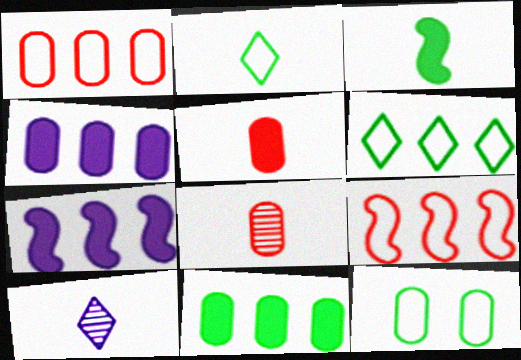[[4, 8, 12]]